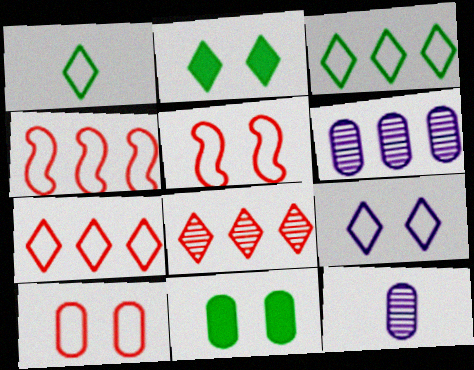[[1, 7, 9], 
[2, 4, 12]]